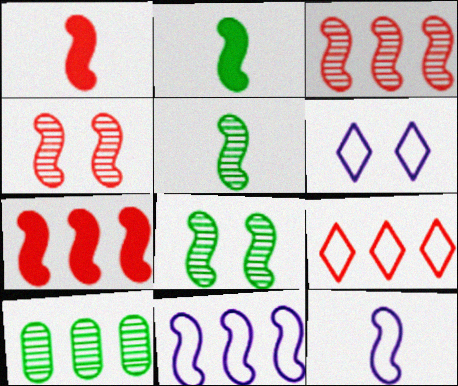[[1, 5, 12], 
[1, 6, 10], 
[1, 8, 11], 
[2, 4, 11], 
[7, 8, 12]]